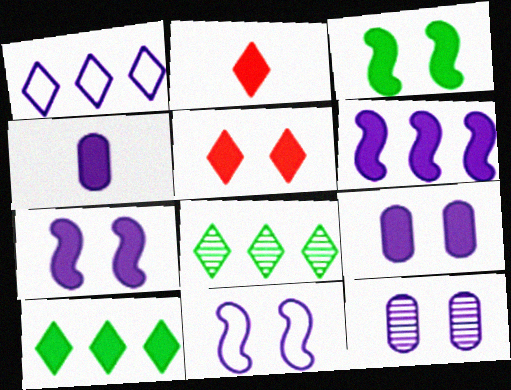[[3, 5, 9]]